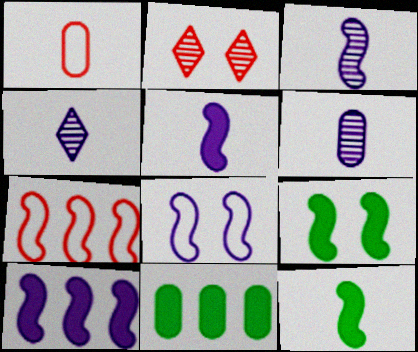[[1, 4, 12], 
[3, 4, 6], 
[3, 7, 9], 
[3, 8, 10]]